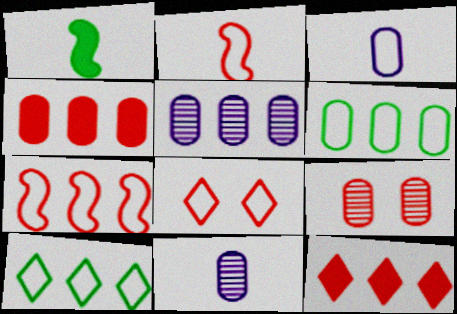[[1, 5, 8], 
[2, 9, 12], 
[4, 5, 6]]